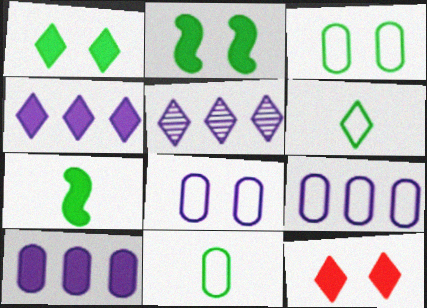[[5, 6, 12], 
[7, 10, 12]]